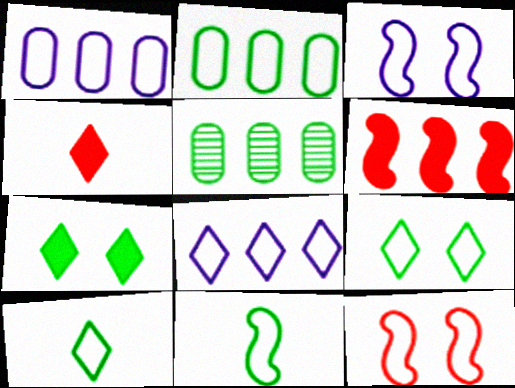[[1, 10, 12], 
[2, 9, 11], 
[3, 4, 5], 
[5, 6, 8], 
[5, 7, 11]]